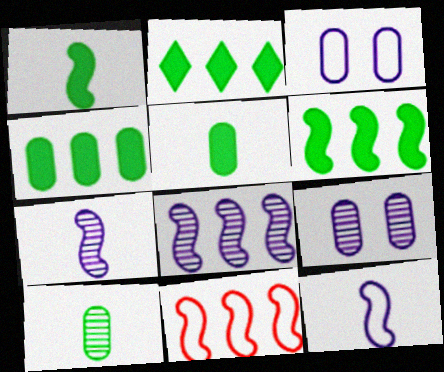[[2, 4, 6], 
[6, 8, 11]]